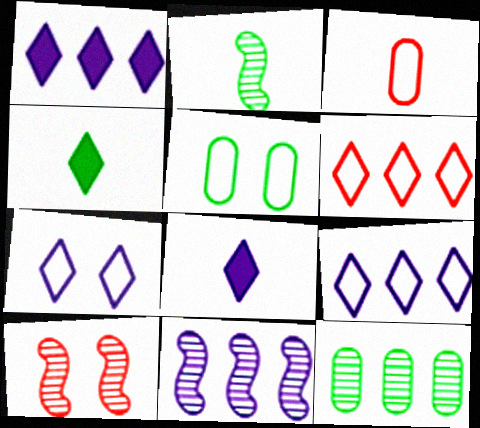[[2, 3, 8], 
[2, 10, 11]]